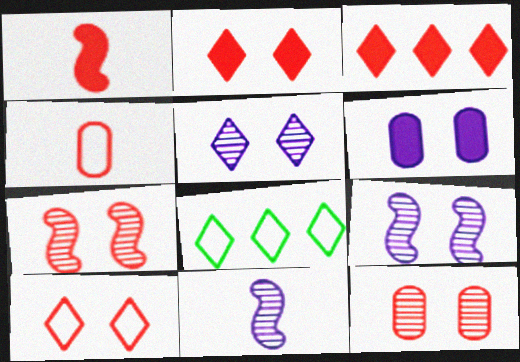[[3, 4, 7]]